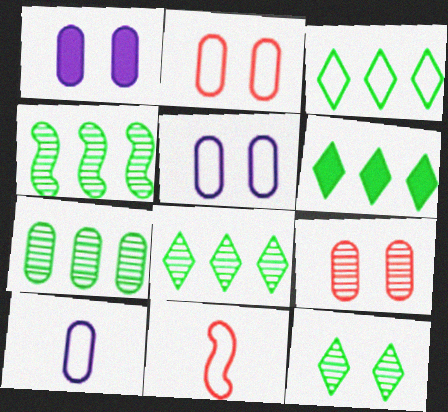[[1, 8, 11], 
[3, 5, 11], 
[3, 6, 8], 
[4, 7, 8]]